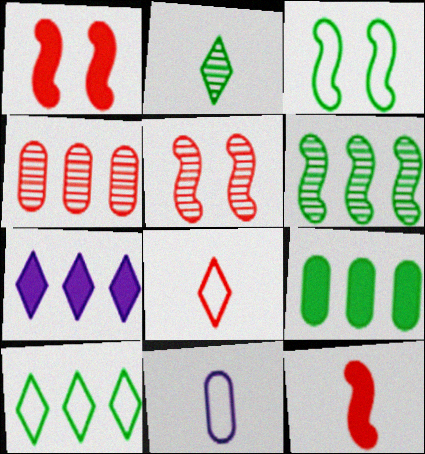[[1, 4, 8], 
[2, 3, 9], 
[2, 11, 12], 
[6, 9, 10]]